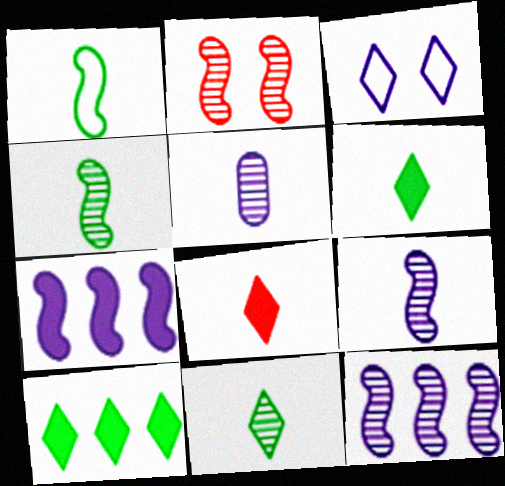[[1, 2, 7], 
[1, 5, 8], 
[2, 4, 12], 
[3, 5, 7]]